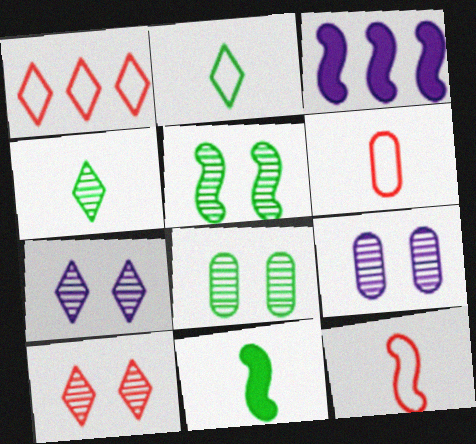[[1, 9, 11], 
[3, 5, 12], 
[5, 9, 10]]